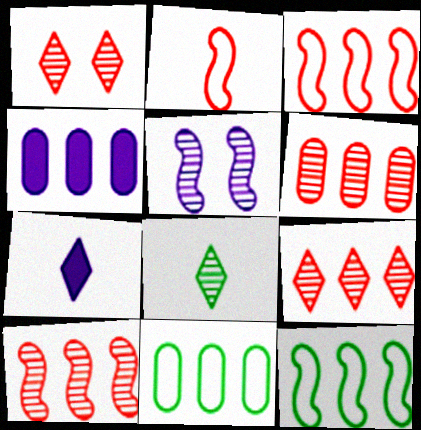[[4, 6, 11], 
[4, 9, 12], 
[5, 6, 8], 
[6, 9, 10]]